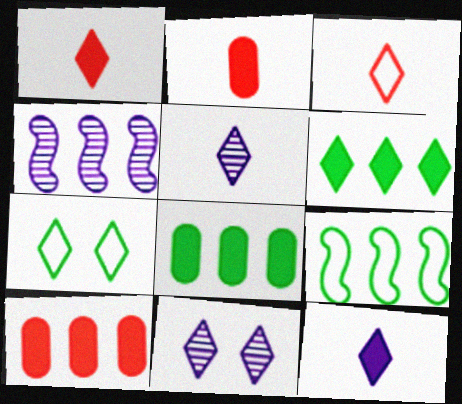[[2, 4, 7], 
[2, 9, 11], 
[3, 6, 11]]